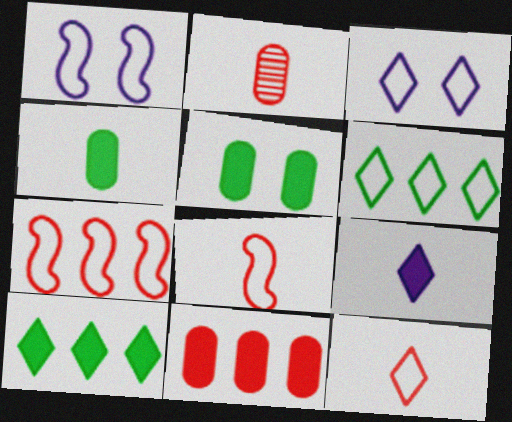[[1, 2, 10], 
[3, 6, 12]]